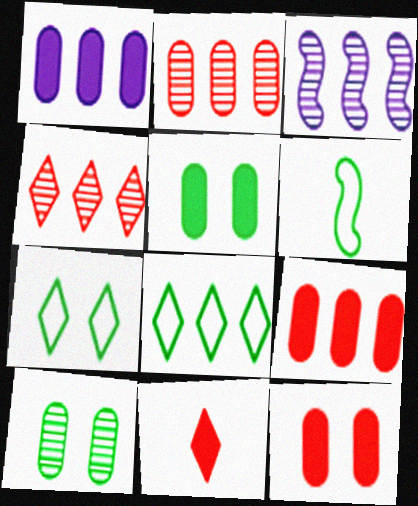[[3, 8, 9]]